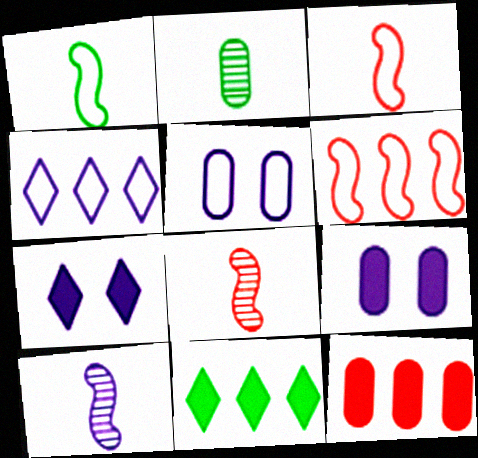[[2, 5, 12], 
[2, 6, 7], 
[4, 9, 10], 
[5, 8, 11]]